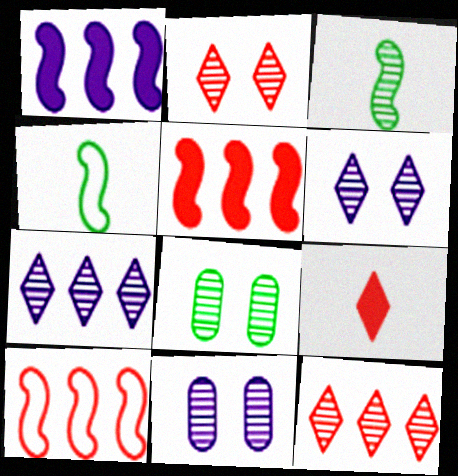[[3, 11, 12]]